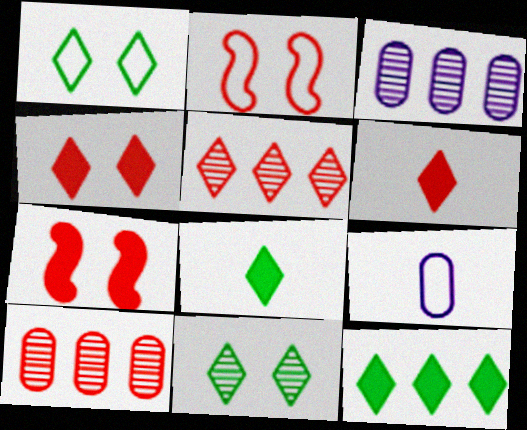[[2, 3, 8], 
[2, 6, 10]]